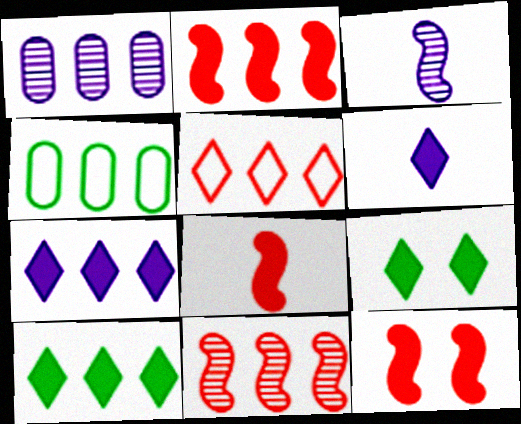[[2, 8, 12], 
[4, 7, 11]]